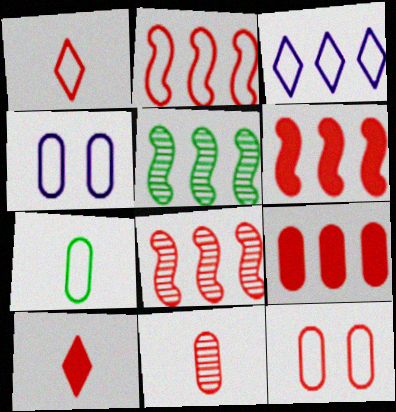[[1, 2, 12], 
[2, 6, 8], 
[3, 5, 9], 
[4, 5, 10], 
[8, 10, 12], 
[9, 11, 12]]